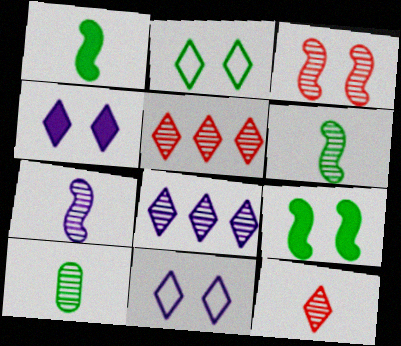[[3, 8, 10], 
[7, 10, 12]]